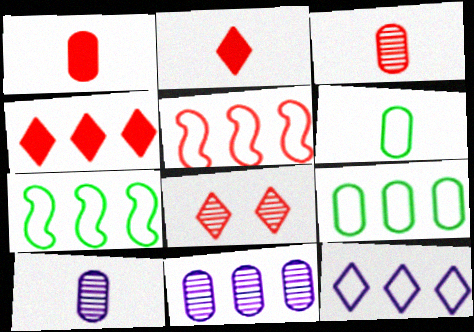[[1, 5, 8], 
[1, 6, 10], 
[4, 7, 11], 
[5, 9, 12]]